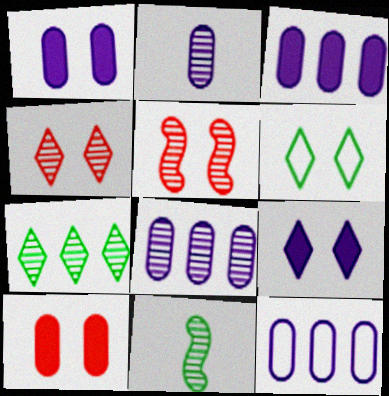[[1, 2, 12], 
[1, 5, 6], 
[2, 5, 7], 
[3, 8, 12], 
[4, 6, 9], 
[4, 8, 11]]